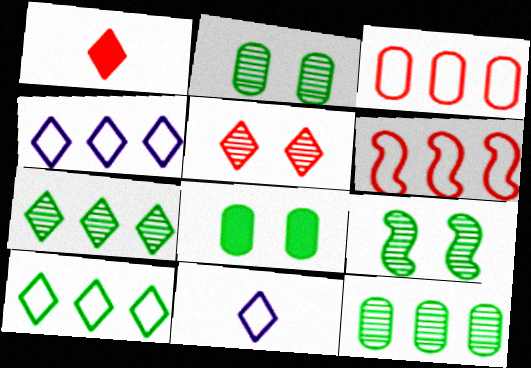[]